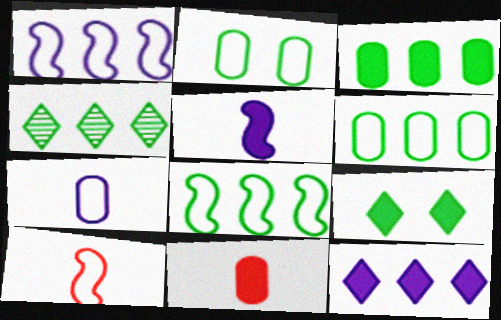[[3, 4, 8]]